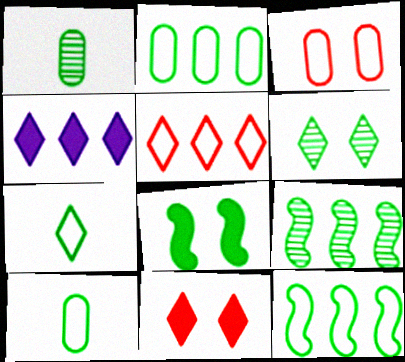[[1, 6, 9]]